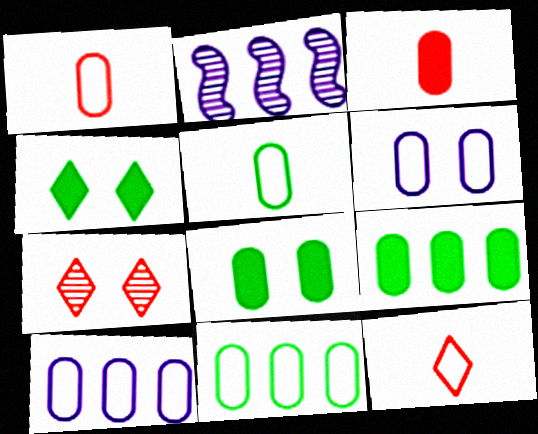[[1, 2, 4], 
[1, 6, 11], 
[2, 8, 12]]